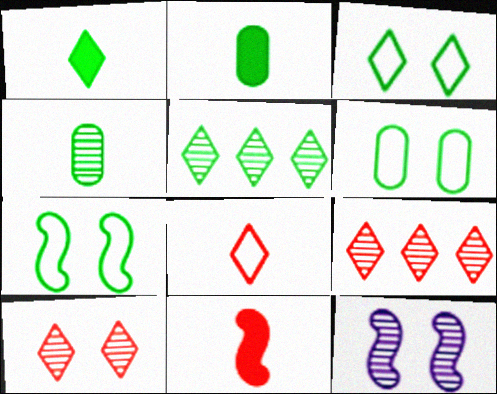[[1, 3, 5], 
[2, 5, 7], 
[3, 6, 7], 
[4, 9, 12]]